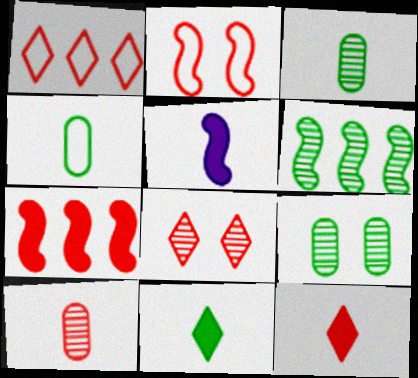[[1, 5, 9], 
[1, 8, 12], 
[2, 5, 6]]